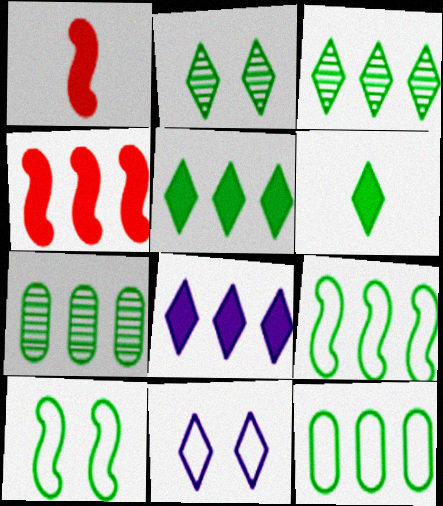[[1, 7, 11], 
[5, 7, 9], 
[6, 7, 10]]